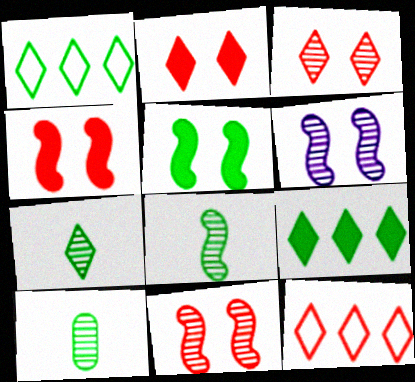[[1, 5, 10], 
[7, 8, 10]]